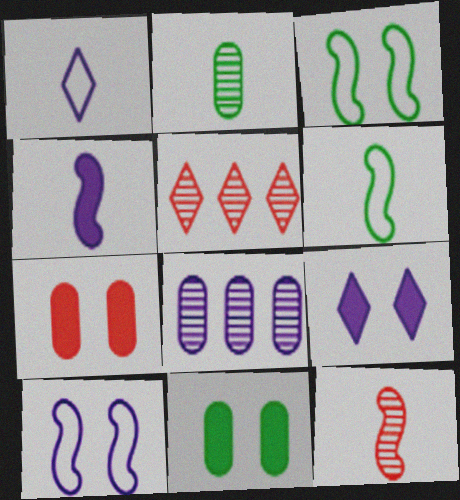[[4, 6, 12]]